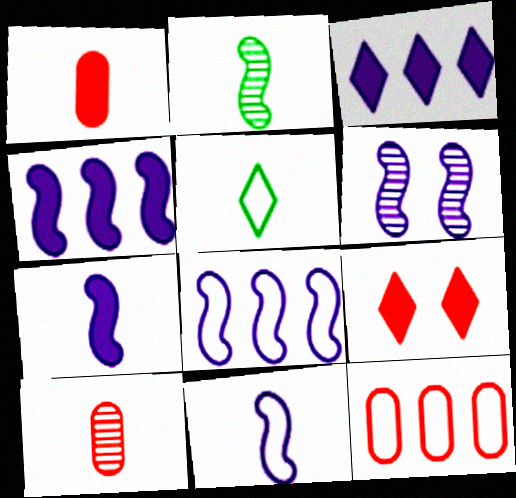[[4, 6, 11], 
[5, 7, 10], 
[6, 7, 8]]